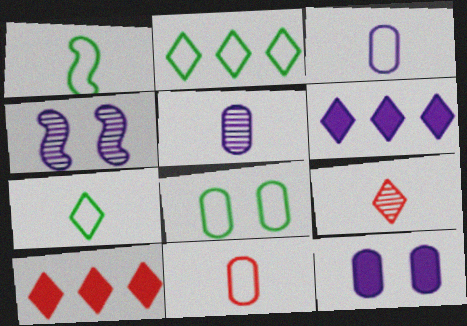[[1, 2, 8], 
[3, 4, 6]]